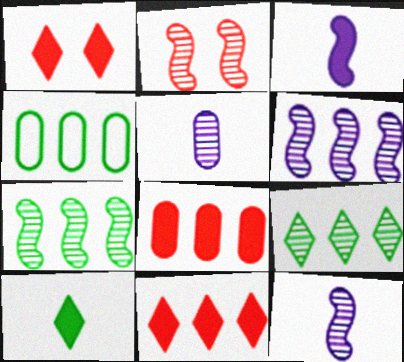[[1, 4, 12], 
[2, 5, 9], 
[2, 7, 12], 
[4, 6, 11]]